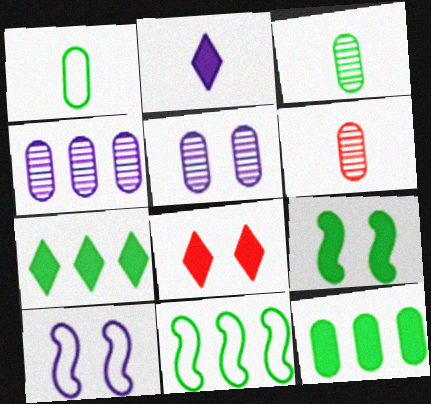[[2, 4, 10], 
[2, 7, 8], 
[6, 7, 10]]